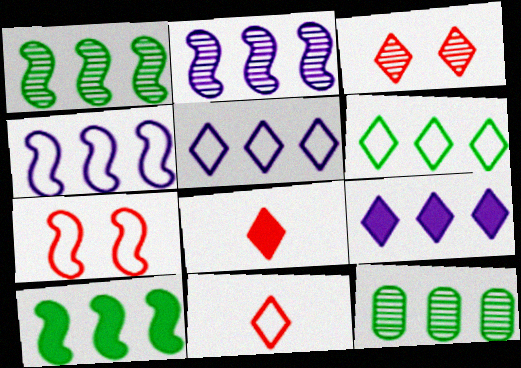[[6, 10, 12]]